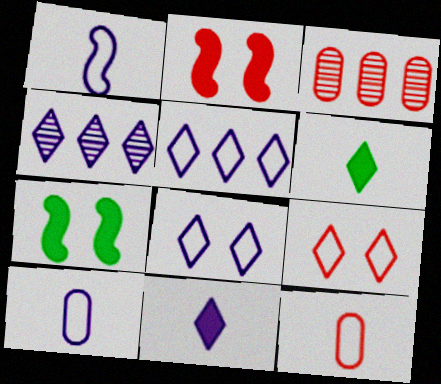[[4, 6, 9], 
[4, 7, 12], 
[4, 8, 11]]